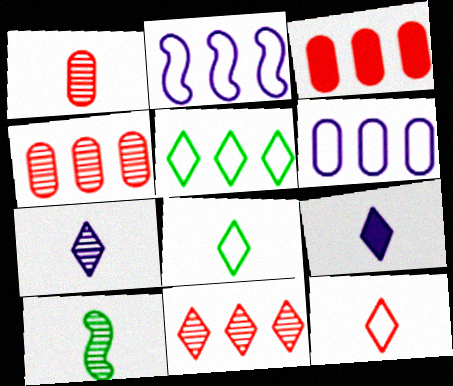[[1, 7, 10]]